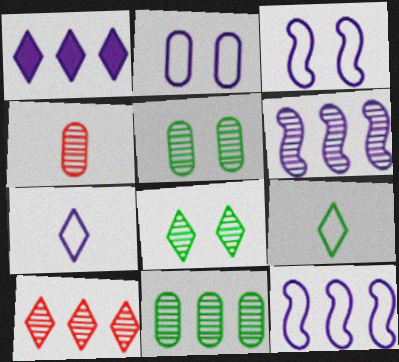[[2, 7, 12], 
[4, 6, 8], 
[6, 10, 11]]